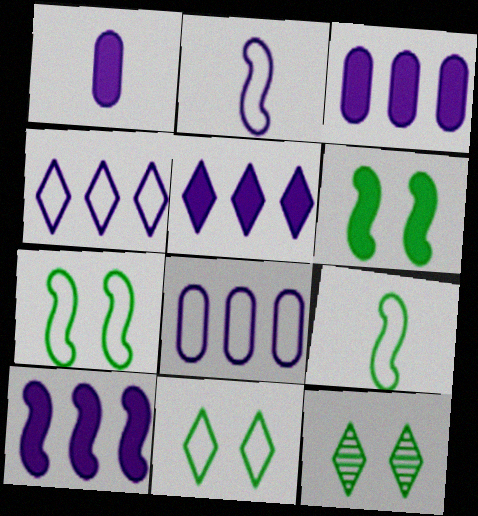[[3, 5, 10]]